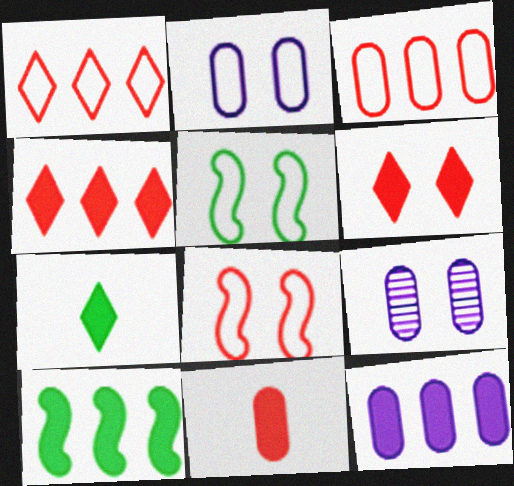[[4, 10, 12], 
[5, 6, 9]]